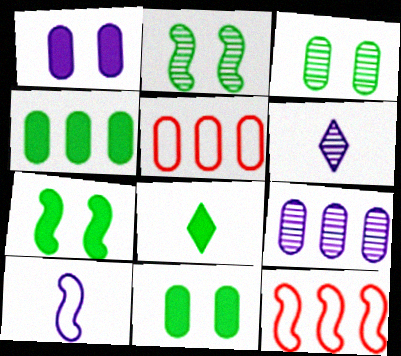[[4, 5, 9], 
[4, 7, 8], 
[5, 6, 7], 
[6, 11, 12]]